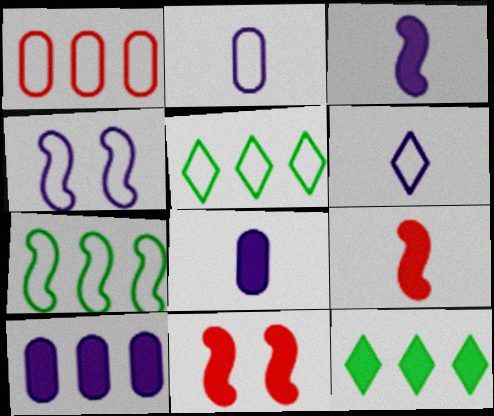[[8, 11, 12]]